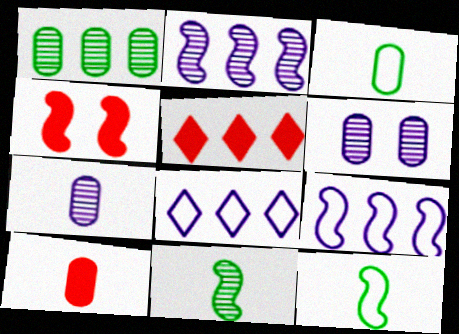[[1, 5, 9], 
[2, 4, 12], 
[3, 7, 10], 
[4, 5, 10], 
[4, 9, 11], 
[5, 6, 12]]